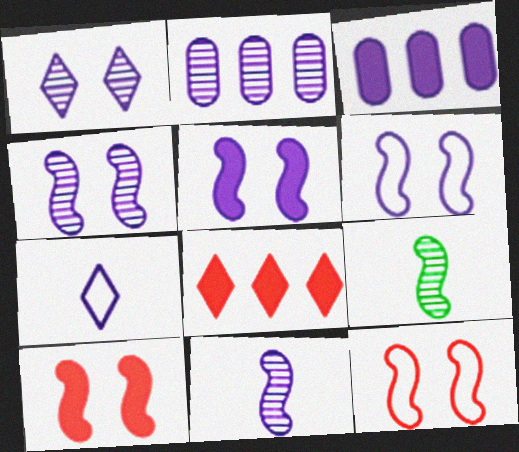[[1, 2, 11], 
[2, 5, 7], 
[3, 4, 7], 
[4, 5, 6]]